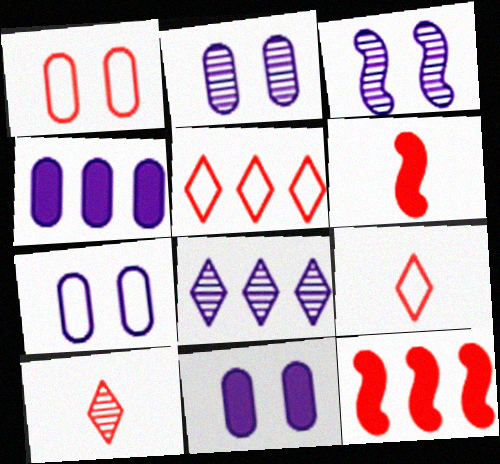[[1, 10, 12], 
[2, 7, 11]]